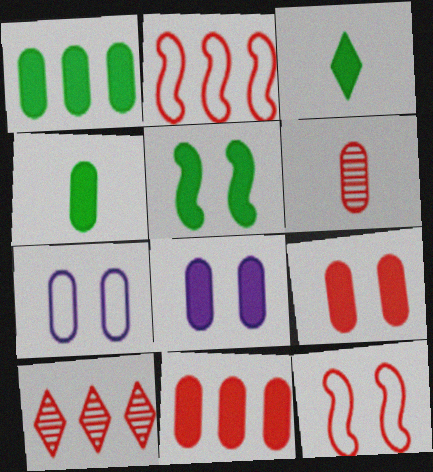[[1, 3, 5], 
[1, 6, 7], 
[2, 10, 11], 
[4, 8, 11]]